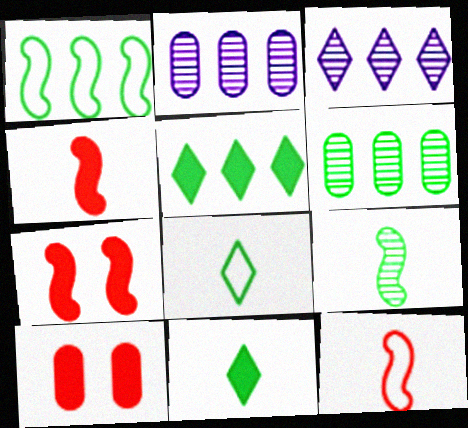[[1, 5, 6], 
[2, 7, 8]]